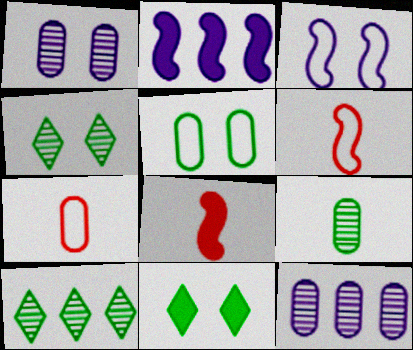[[2, 4, 7], 
[6, 11, 12]]